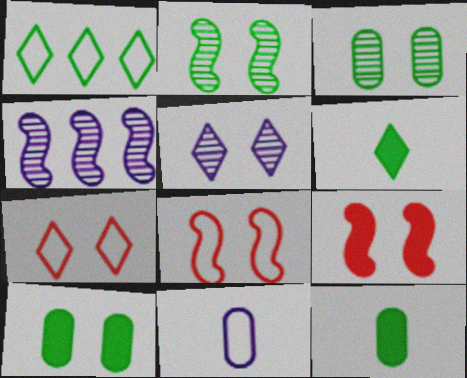[[1, 2, 12], 
[1, 8, 11], 
[4, 7, 12], 
[5, 8, 10]]